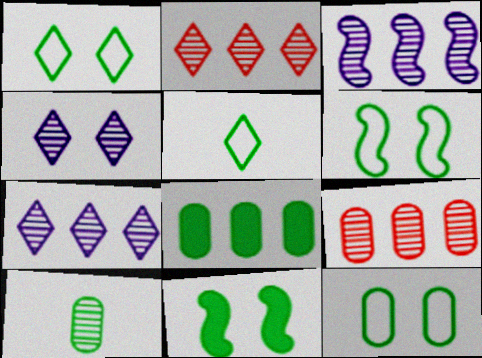[[1, 6, 12], 
[8, 10, 12]]